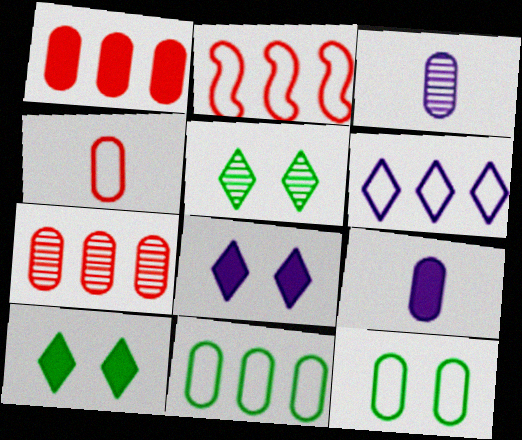[[1, 3, 12], 
[2, 3, 10], 
[2, 5, 9], 
[2, 6, 11], 
[7, 9, 12]]